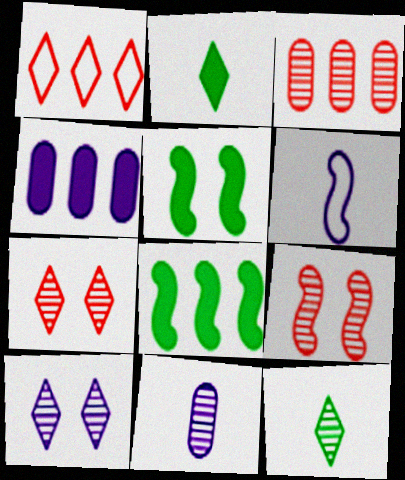[[1, 2, 10], 
[1, 5, 11], 
[4, 6, 10], 
[6, 8, 9]]